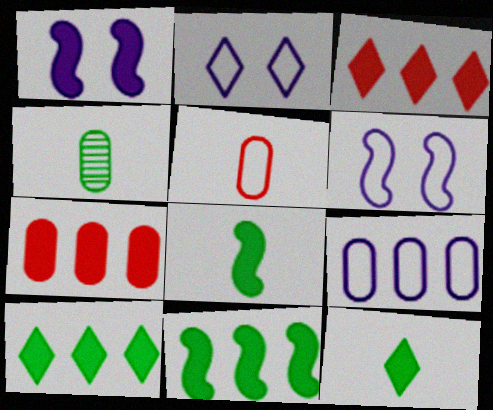[[1, 7, 12], 
[3, 4, 6]]